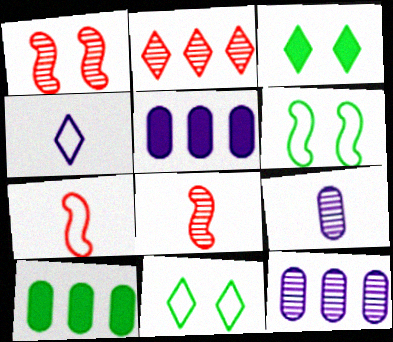[[1, 4, 10], 
[2, 3, 4], 
[3, 7, 12], 
[5, 8, 11]]